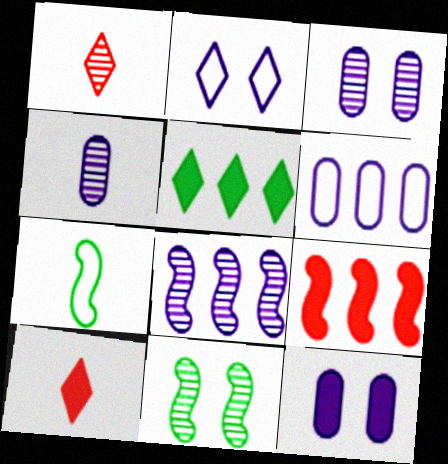[[1, 2, 5], 
[4, 6, 12], 
[4, 7, 10], 
[6, 10, 11]]